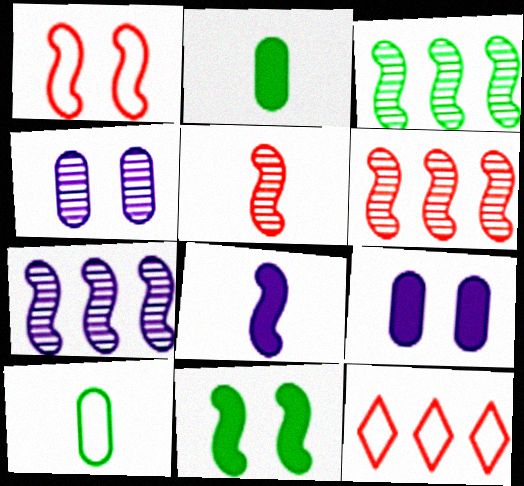[[1, 3, 8], 
[3, 6, 7]]